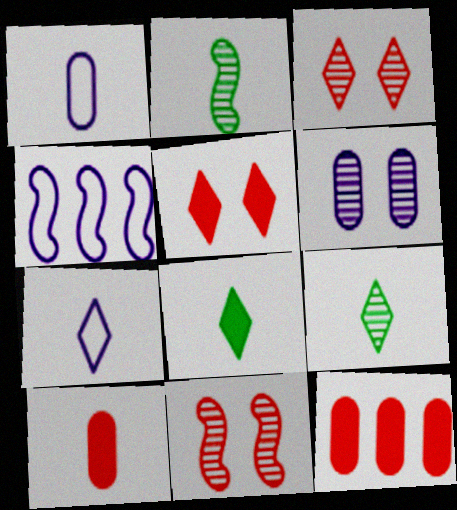[[2, 7, 10]]